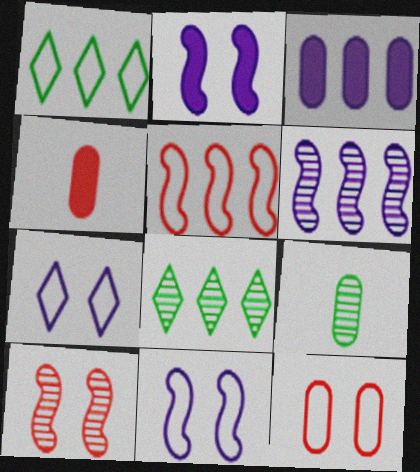[[3, 5, 8], 
[3, 9, 12], 
[4, 8, 11]]